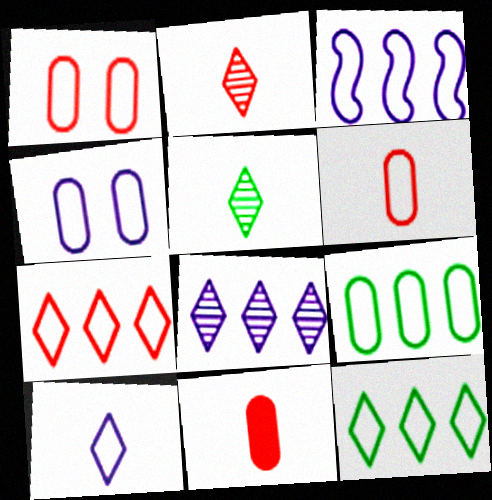[[3, 4, 10], 
[3, 7, 9], 
[4, 6, 9]]